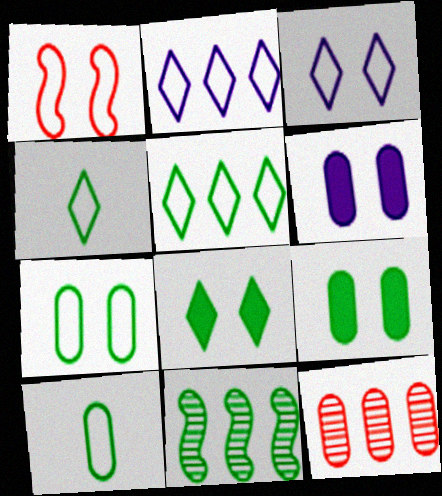[[1, 2, 10], 
[1, 3, 7], 
[4, 9, 11], 
[6, 10, 12], 
[8, 10, 11]]